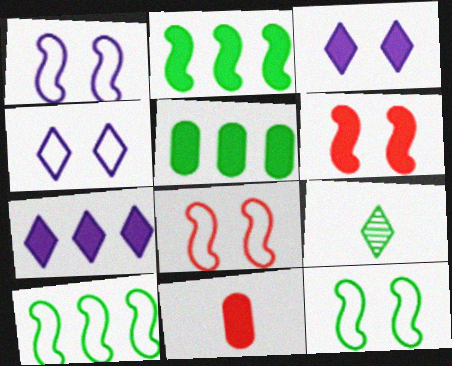[[1, 8, 12], 
[2, 3, 11], 
[5, 9, 12]]